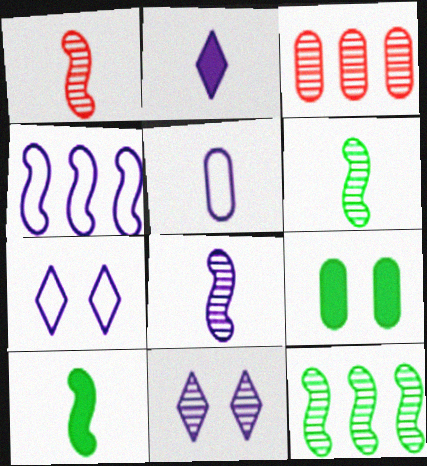[[1, 6, 8], 
[2, 5, 8], 
[3, 5, 9], 
[3, 6, 11], 
[3, 7, 10], 
[4, 5, 7]]